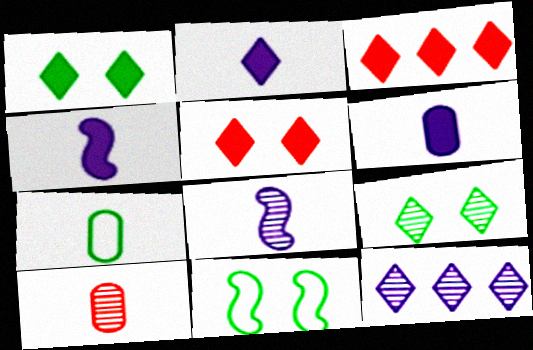[[1, 2, 3], 
[2, 4, 6], 
[6, 7, 10]]